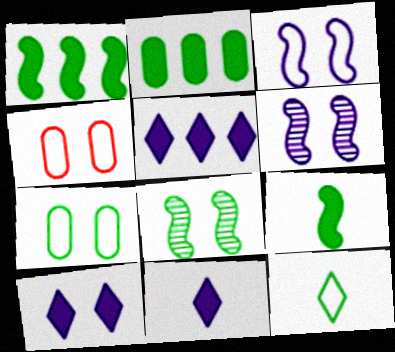[[2, 8, 12], 
[4, 8, 10], 
[5, 10, 11]]